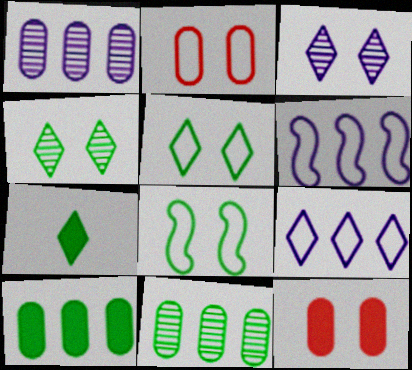[[3, 8, 12], 
[7, 8, 11]]